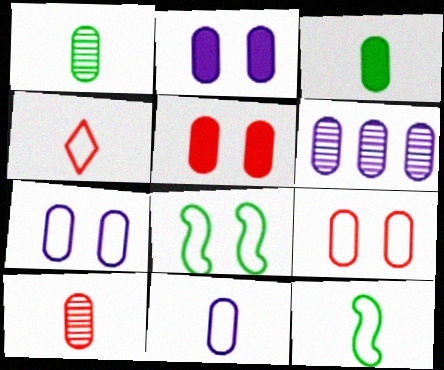[[2, 6, 11], 
[3, 6, 9], 
[3, 10, 11], 
[4, 11, 12]]